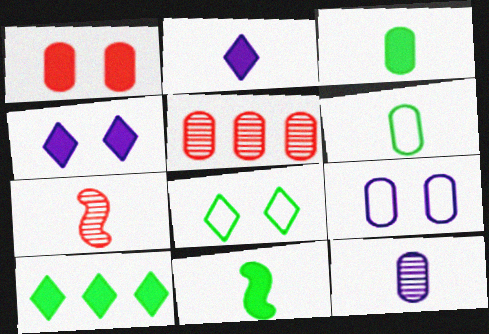[[2, 6, 7], 
[3, 5, 9], 
[7, 9, 10]]